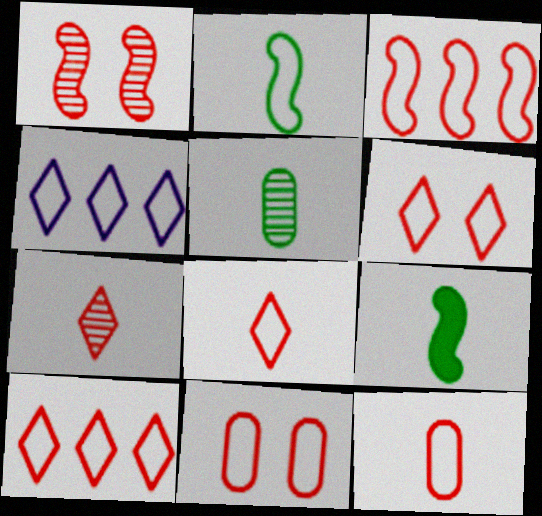[[2, 4, 11], 
[3, 6, 12], 
[3, 8, 11], 
[6, 8, 10]]